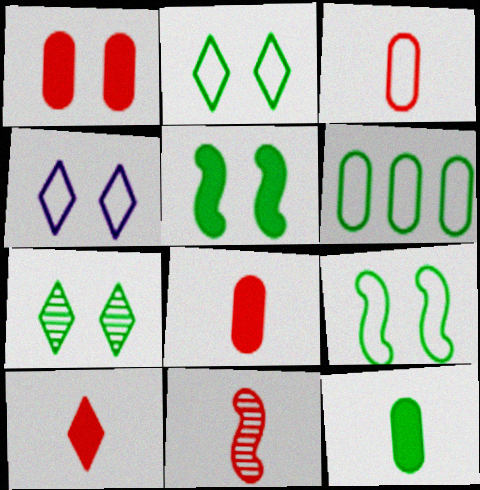[[3, 10, 11]]